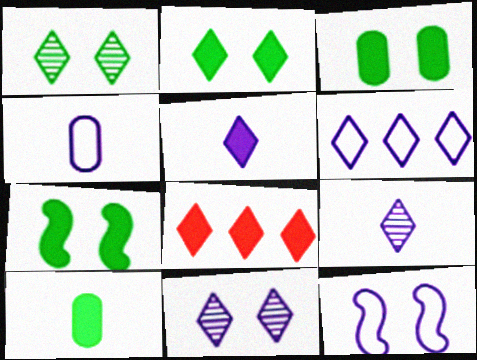[[2, 3, 7], 
[2, 5, 8], 
[4, 6, 12], 
[5, 6, 11]]